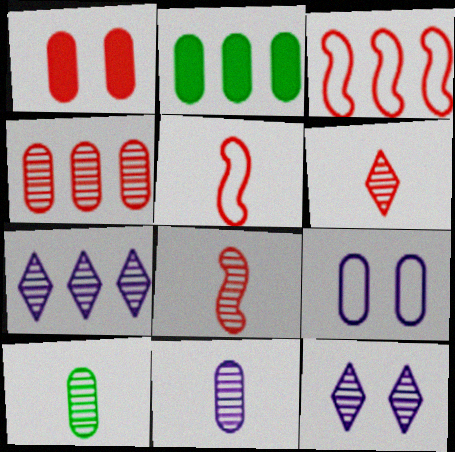[[1, 3, 6], 
[2, 3, 7], 
[2, 5, 12]]